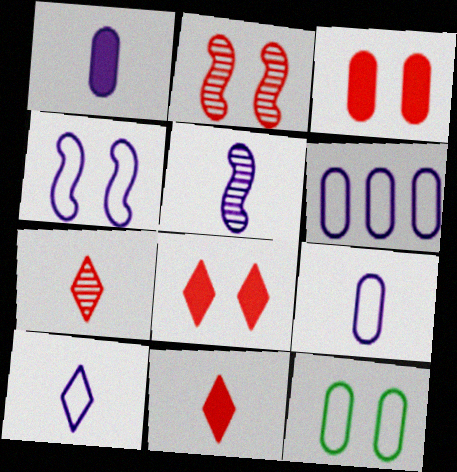[[1, 5, 10], 
[4, 6, 10]]